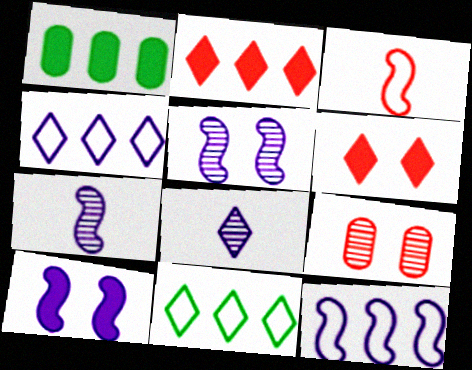[[2, 3, 9], 
[6, 8, 11], 
[7, 10, 12]]